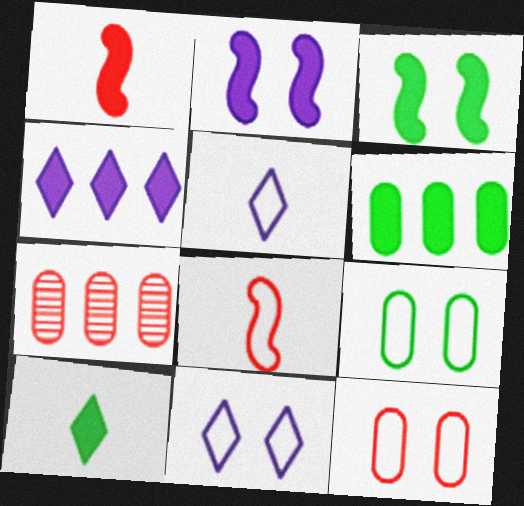[[3, 5, 7], 
[3, 6, 10]]